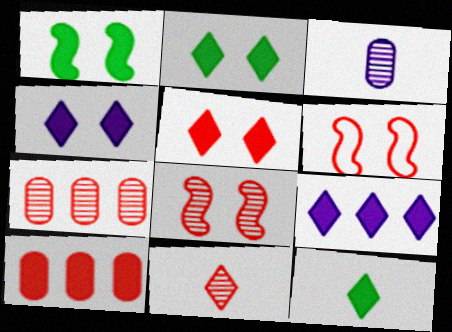[[2, 4, 5], 
[5, 9, 12], 
[6, 10, 11], 
[7, 8, 11]]